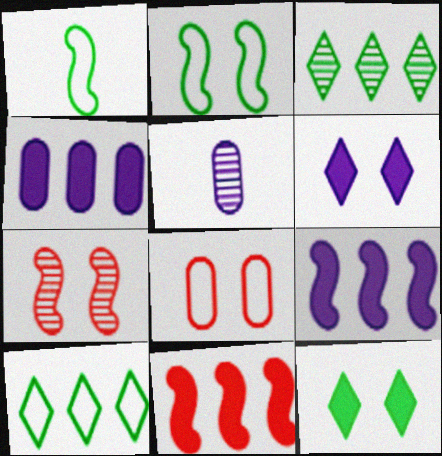[[1, 7, 9], 
[3, 5, 7]]